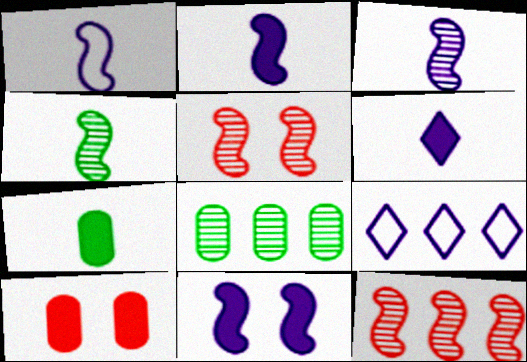[[1, 2, 3], 
[4, 9, 10], 
[5, 7, 9]]